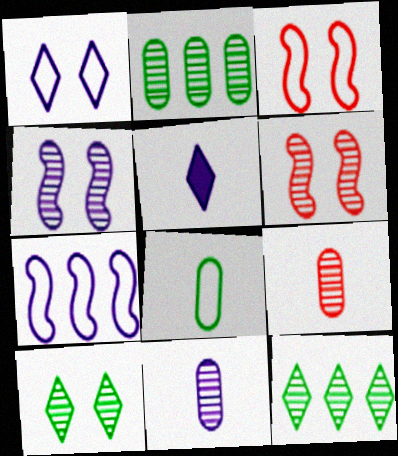[[2, 3, 5], 
[4, 9, 12], 
[6, 11, 12]]